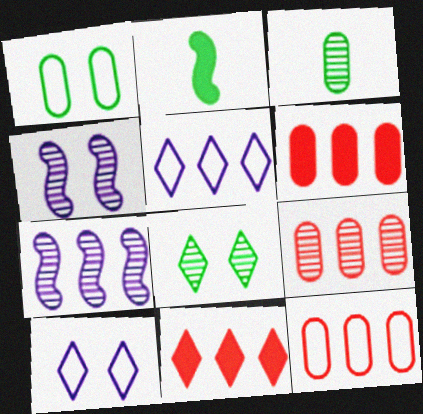[[2, 9, 10], 
[6, 9, 12]]